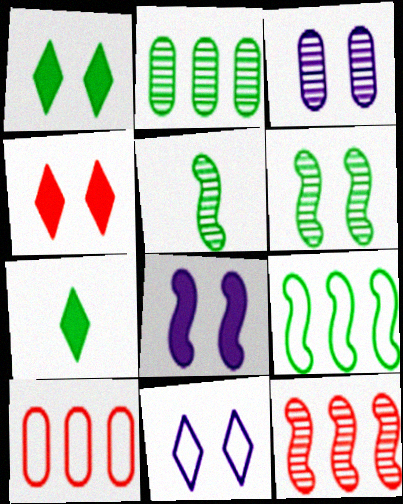[[3, 8, 11]]